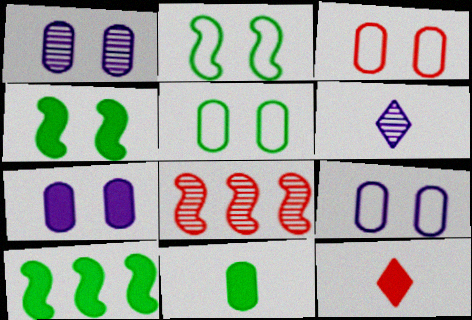[[1, 7, 9], 
[3, 5, 9], 
[3, 6, 10], 
[3, 8, 12], 
[7, 10, 12]]